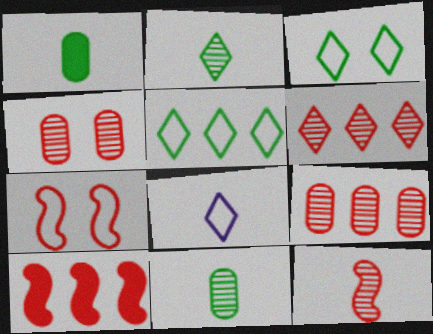[[1, 8, 12], 
[4, 6, 12], 
[7, 10, 12]]